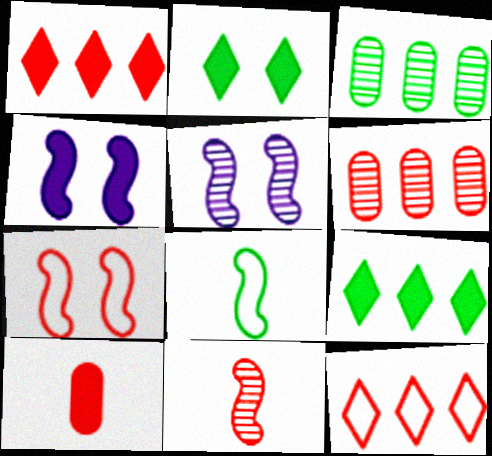[[2, 3, 8], 
[4, 9, 10]]